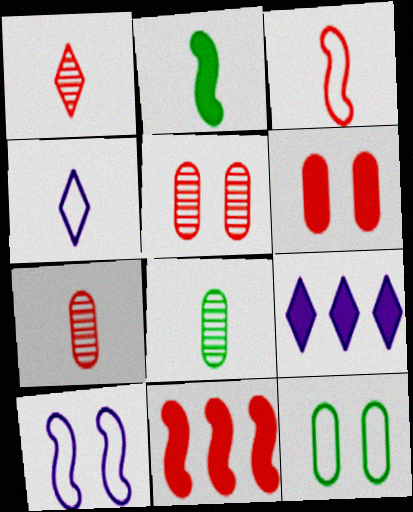[[2, 4, 7], 
[2, 6, 9]]